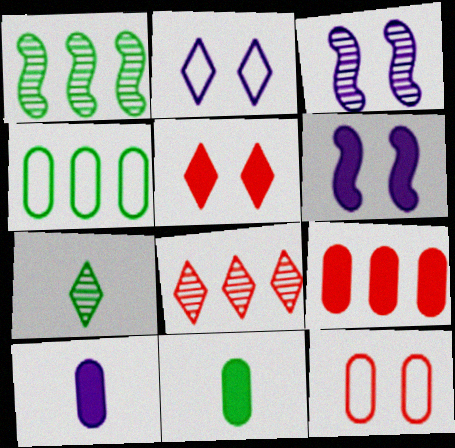[]